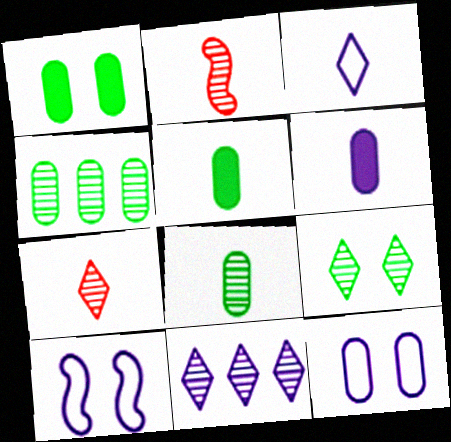[[2, 3, 5], 
[6, 10, 11], 
[7, 9, 11]]